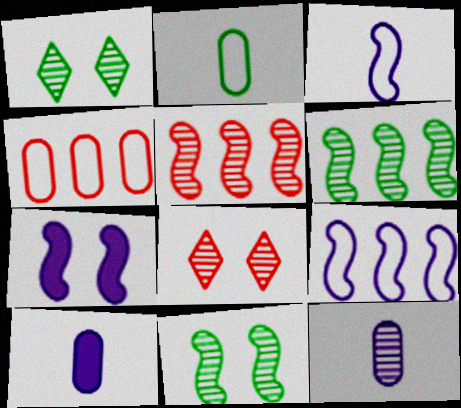[[1, 5, 12], 
[6, 8, 12]]